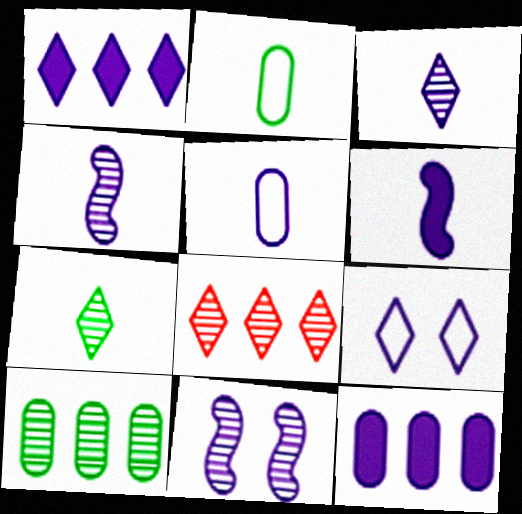[[1, 3, 9], 
[1, 5, 11], 
[3, 5, 6], 
[4, 9, 12]]